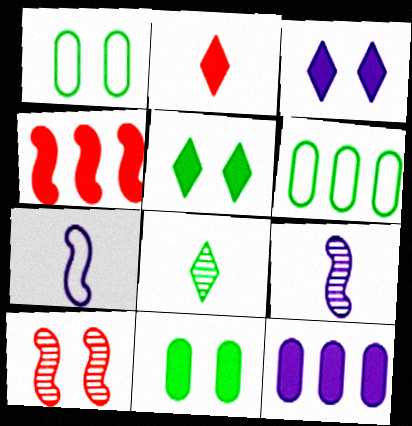[[1, 3, 10]]